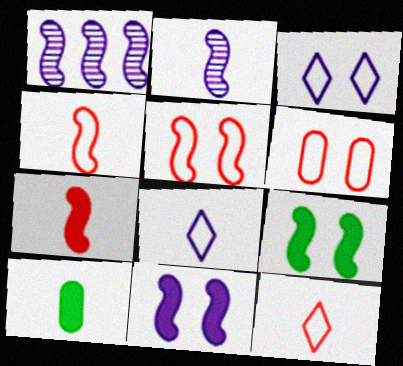[[1, 4, 9], 
[2, 10, 12]]